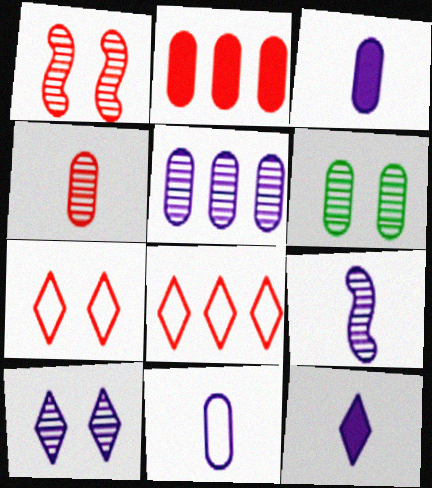[[1, 6, 10], 
[2, 6, 11], 
[4, 5, 6], 
[5, 9, 10], 
[9, 11, 12]]